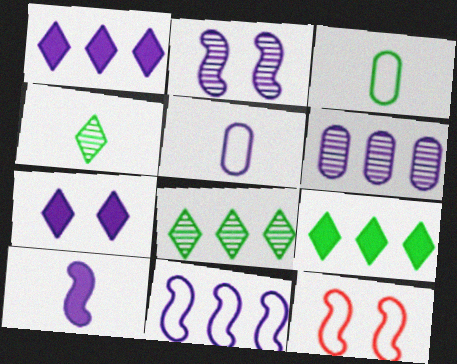[[1, 2, 5], 
[1, 6, 11], 
[2, 10, 11]]